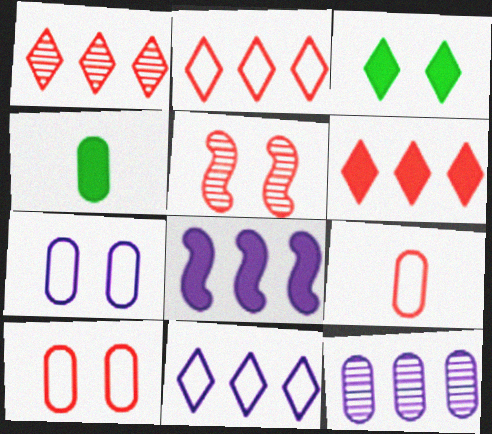[[1, 2, 6], 
[3, 5, 7], 
[4, 5, 11], 
[4, 10, 12], 
[5, 6, 9], 
[8, 11, 12]]